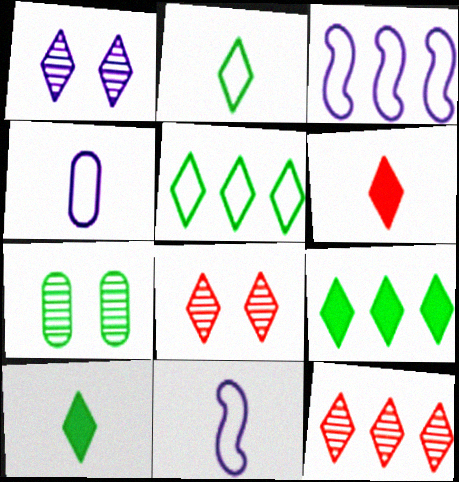[[1, 5, 6], 
[3, 6, 7]]